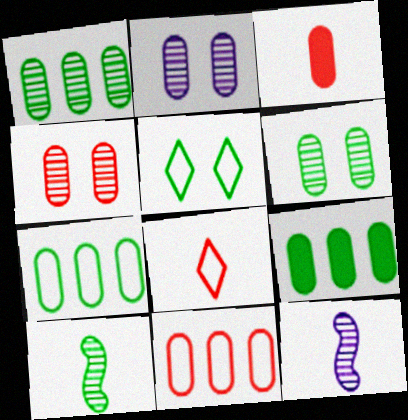[[1, 7, 9], 
[2, 3, 7], 
[2, 4, 6], 
[3, 4, 11], 
[5, 9, 10]]